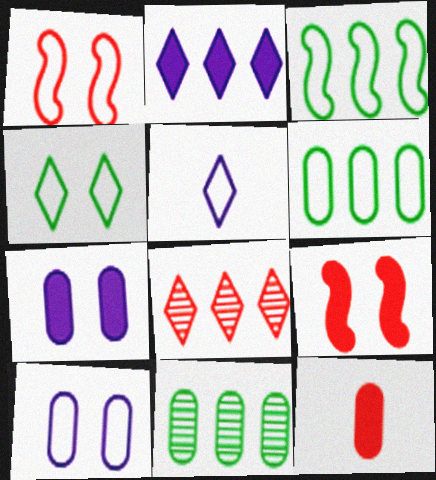[[1, 4, 10], 
[1, 5, 6], 
[1, 8, 12], 
[5, 9, 11], 
[10, 11, 12]]